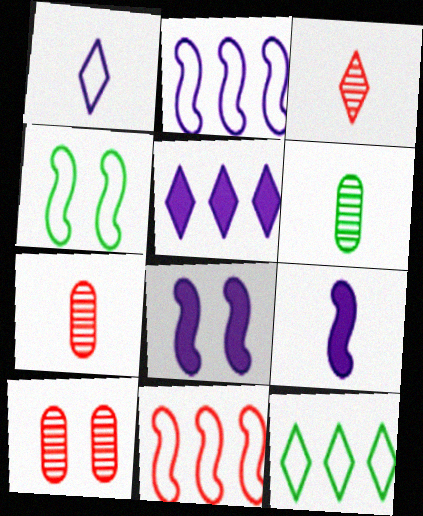[[4, 5, 7], 
[7, 8, 12], 
[9, 10, 12]]